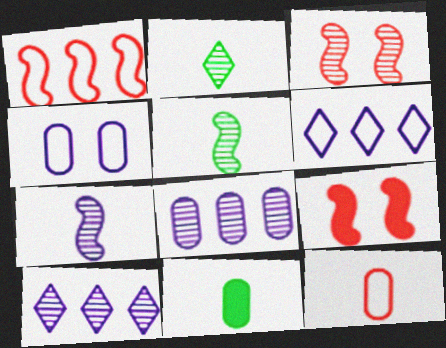[[2, 3, 8], 
[3, 6, 11]]